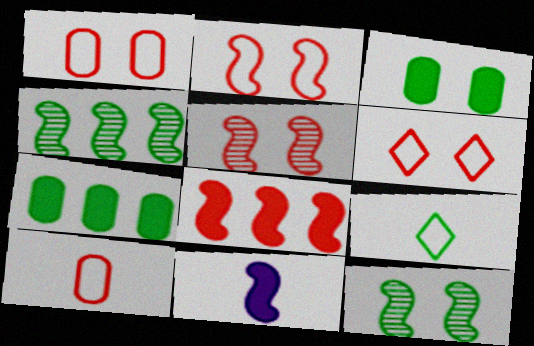[[1, 2, 6], 
[2, 4, 11], 
[3, 4, 9], 
[7, 9, 12]]